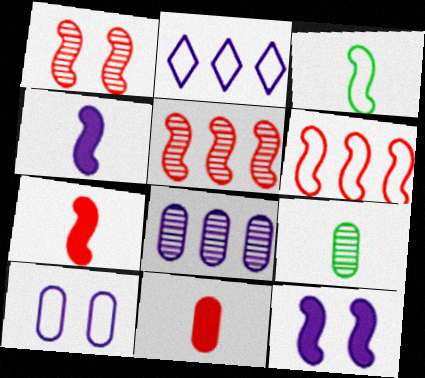[[1, 6, 7], 
[3, 5, 12]]